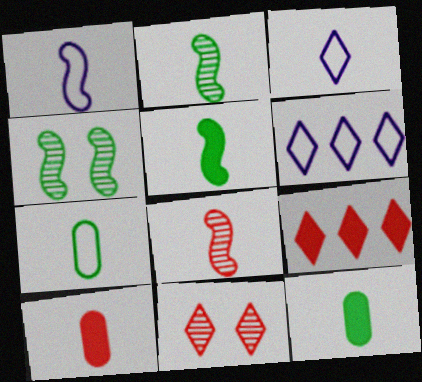[[1, 5, 8], 
[2, 3, 10], 
[3, 8, 12], 
[4, 6, 10]]